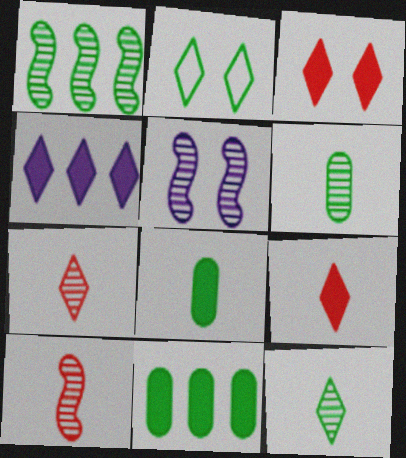[[1, 2, 8], 
[1, 5, 10], 
[2, 4, 7]]